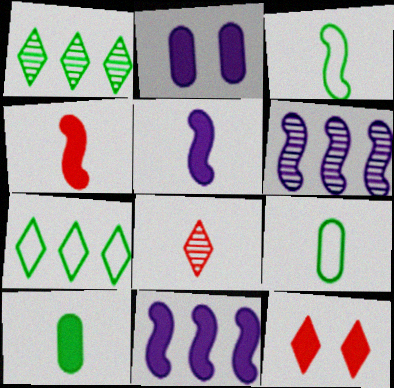[[5, 8, 9], 
[6, 9, 12], 
[10, 11, 12]]